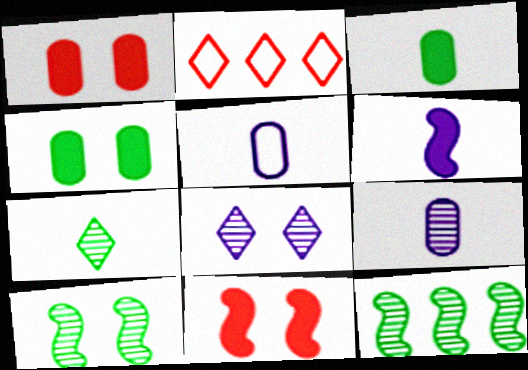[]